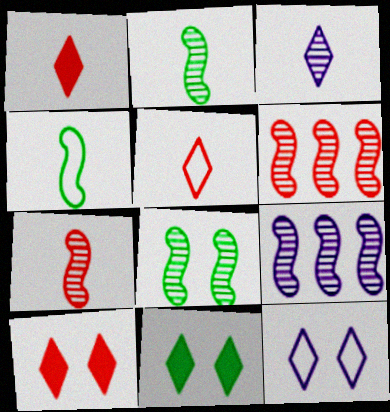[[7, 8, 9]]